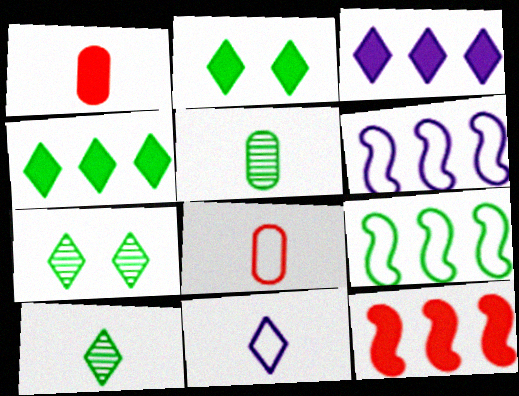[[1, 6, 7], 
[2, 5, 9]]